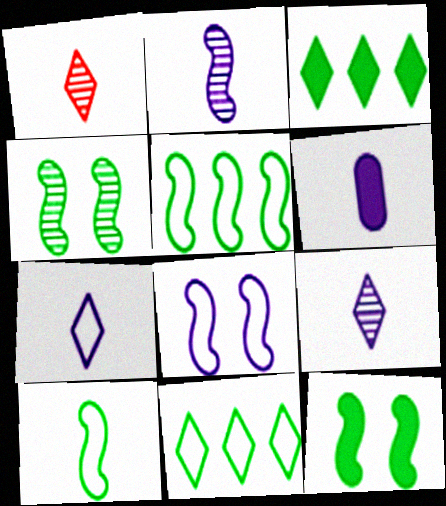[[1, 6, 10], 
[2, 6, 7]]